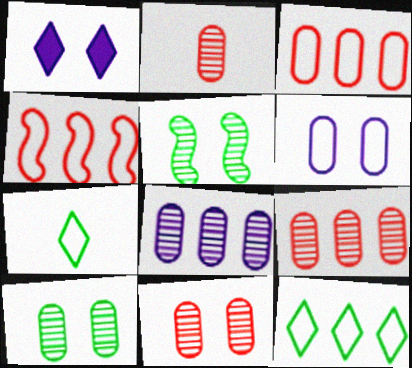[[2, 8, 10], 
[2, 9, 11], 
[4, 6, 7]]